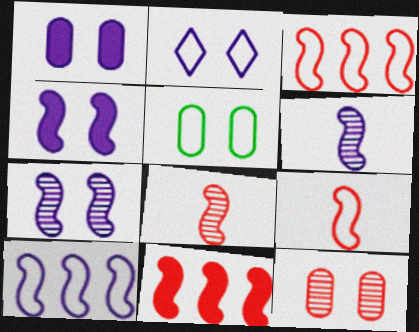[[1, 2, 7], 
[1, 5, 12], 
[4, 6, 10]]